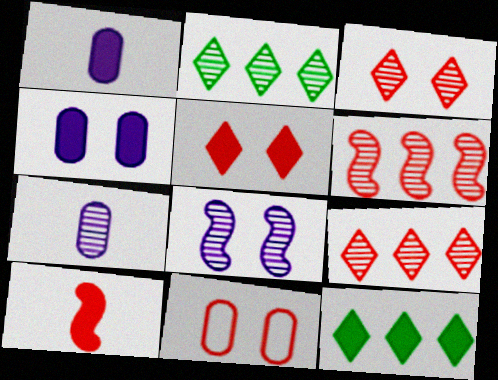[[4, 10, 12], 
[9, 10, 11]]